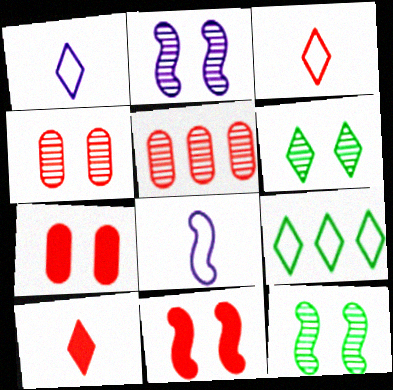[[2, 4, 6], 
[3, 5, 11]]